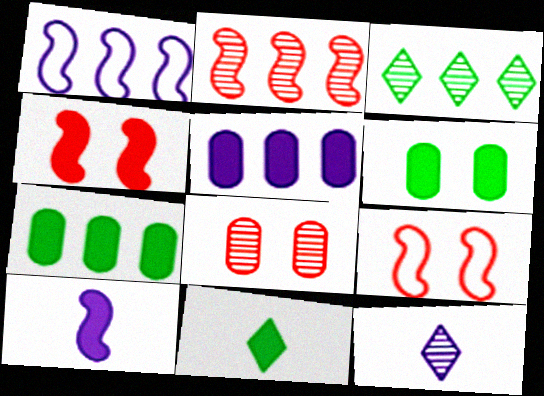[[1, 8, 11], 
[4, 5, 11], 
[7, 9, 12]]